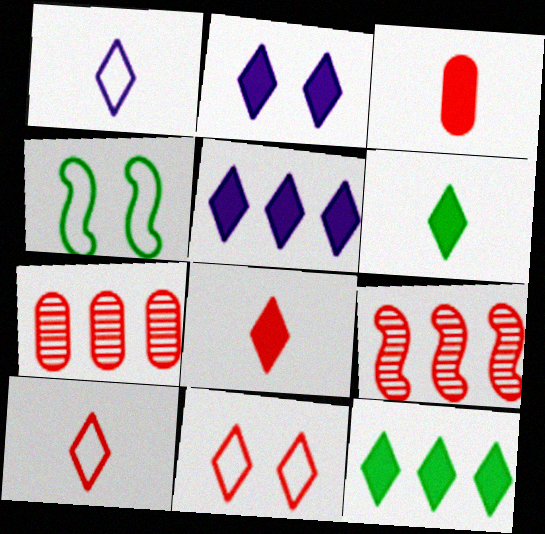[[2, 8, 12], 
[3, 9, 11]]